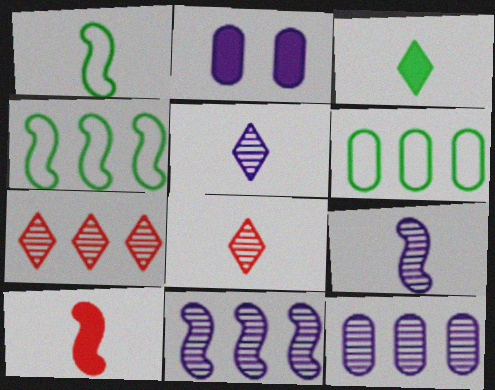[[1, 2, 7], 
[1, 9, 10], 
[2, 4, 8]]